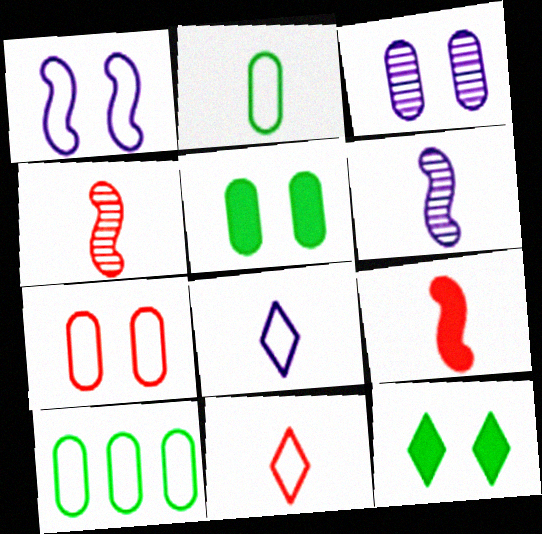[[1, 10, 11], 
[3, 5, 7]]